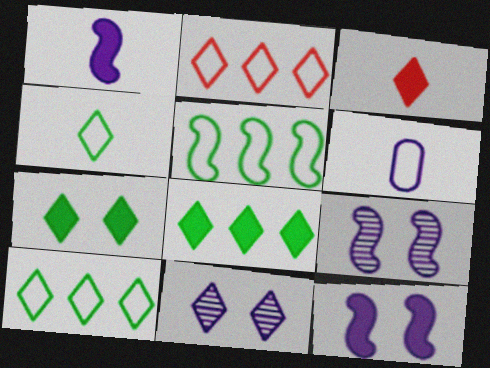[[3, 10, 11]]